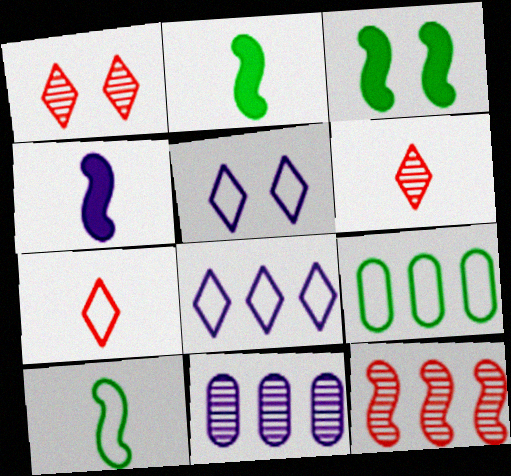[[1, 4, 9], 
[3, 7, 11], 
[4, 5, 11]]